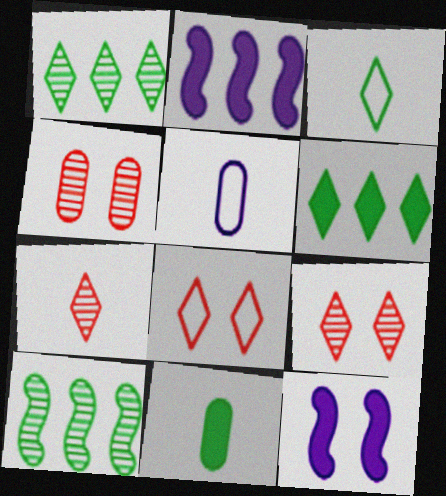[[2, 3, 4]]